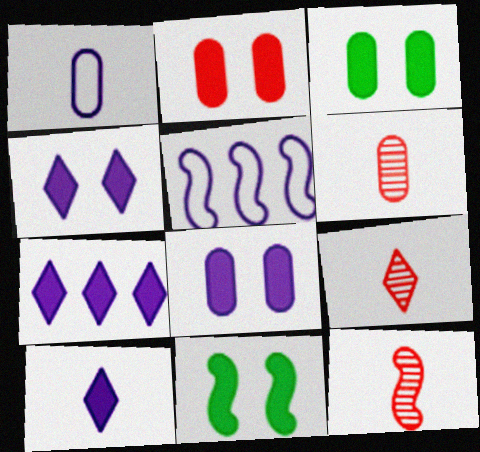[[2, 3, 8], 
[2, 4, 11], 
[3, 5, 9], 
[4, 7, 10], 
[5, 11, 12], 
[6, 9, 12]]